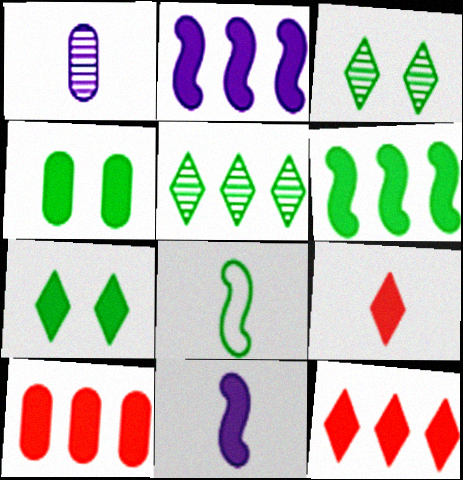[[1, 8, 9], 
[2, 4, 9], 
[4, 5, 8], 
[4, 11, 12], 
[7, 10, 11]]